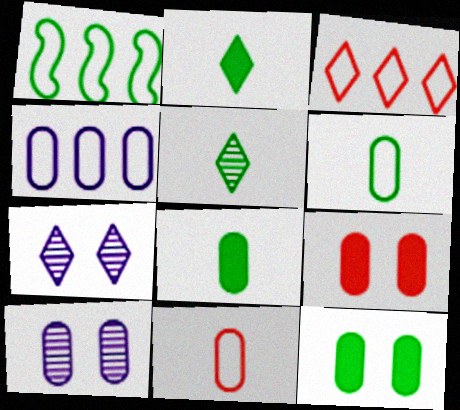[[1, 3, 4], 
[1, 5, 12], 
[2, 3, 7]]